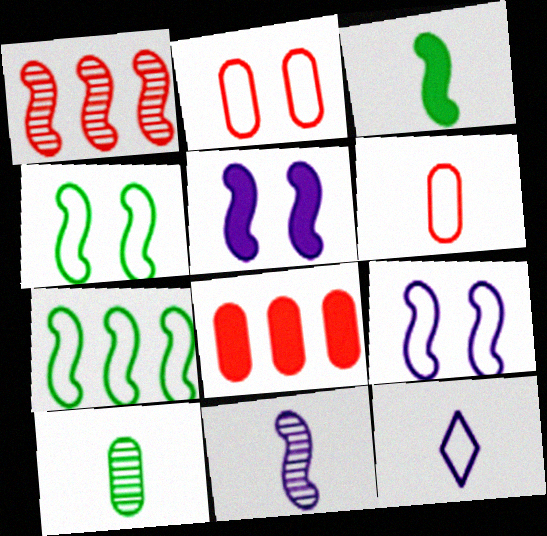[[1, 3, 9], 
[2, 7, 12]]